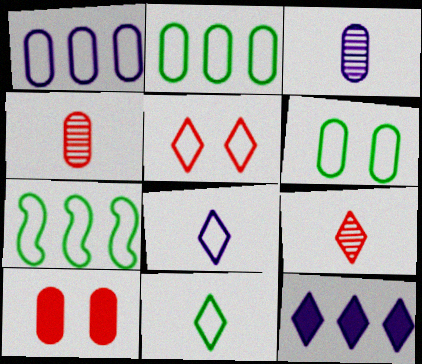[[2, 3, 10], 
[6, 7, 11]]